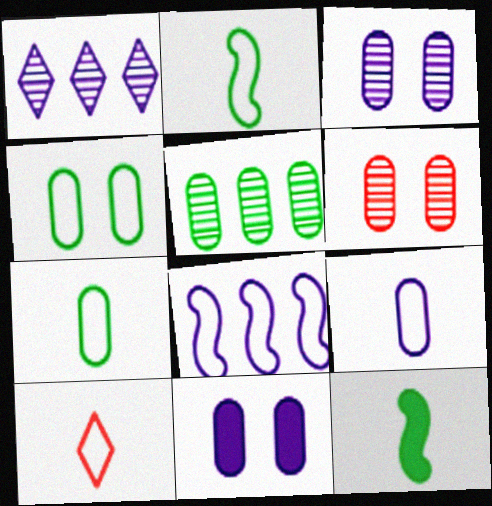[[2, 9, 10], 
[4, 6, 11], 
[4, 8, 10]]